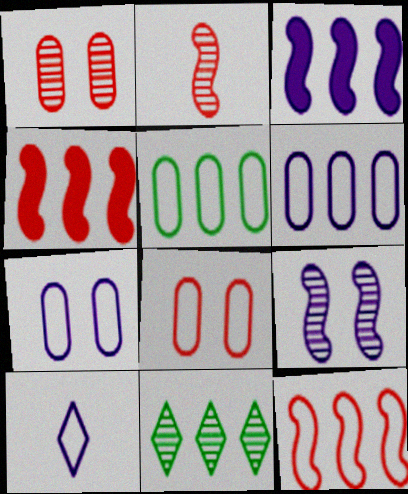[[4, 6, 11]]